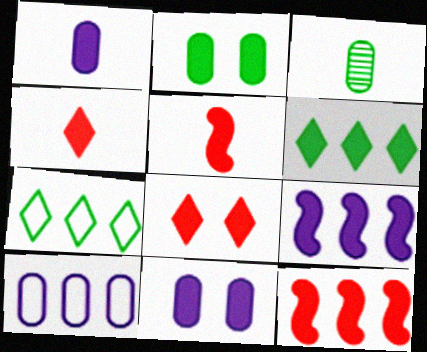[[2, 4, 9], 
[5, 6, 11]]